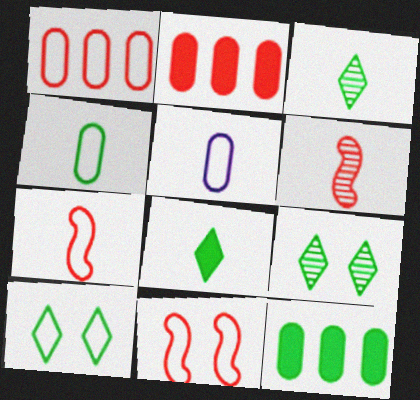[[5, 6, 8]]